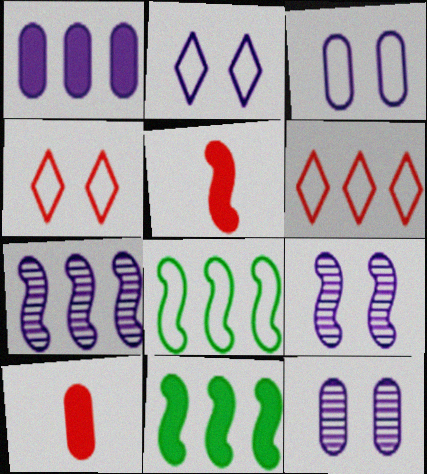[[5, 8, 9]]